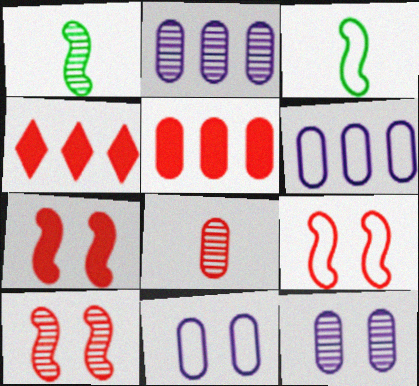[[1, 4, 11], 
[3, 4, 12], 
[4, 8, 9], 
[7, 9, 10]]